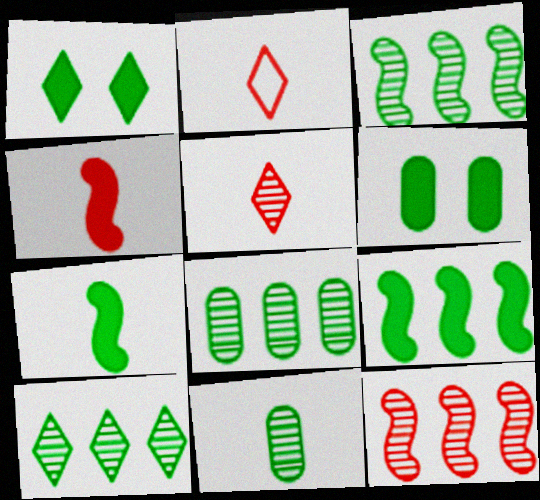[[3, 8, 10]]